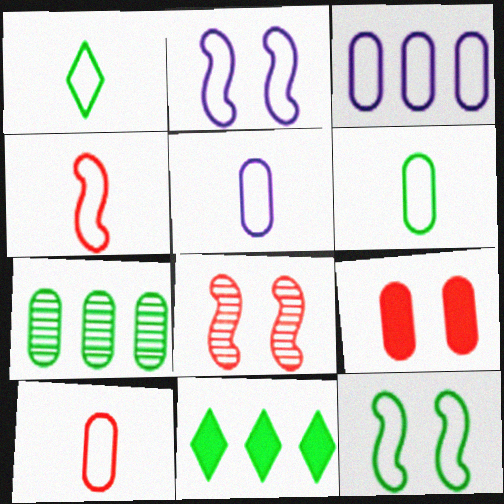[[1, 4, 5], 
[5, 6, 10], 
[5, 7, 9], 
[5, 8, 11]]